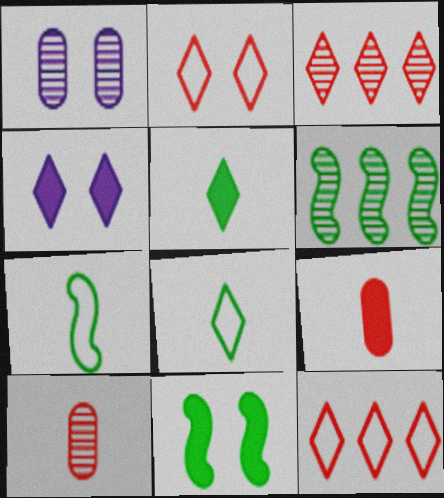[[1, 2, 11], 
[3, 4, 8], 
[6, 7, 11]]